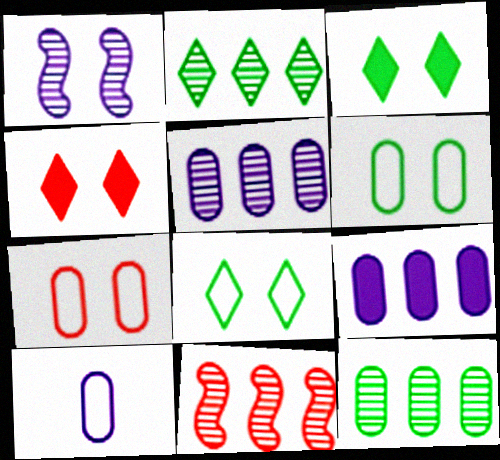[[1, 3, 7], 
[1, 4, 6], 
[2, 5, 11], 
[3, 10, 11]]